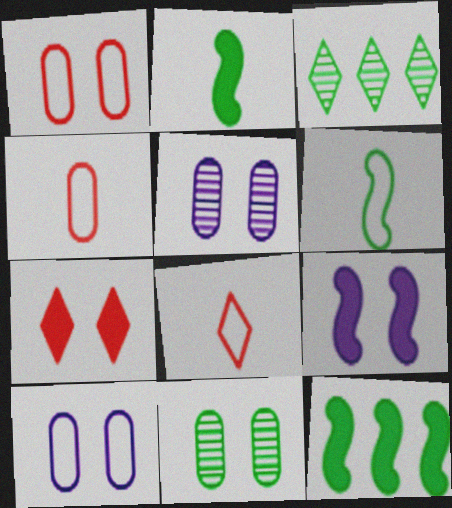[[3, 4, 9], 
[5, 8, 12]]